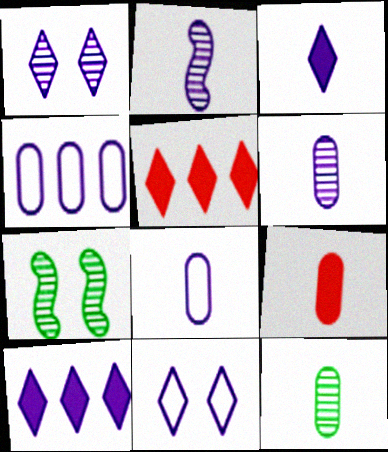[[2, 3, 8], 
[5, 7, 8], 
[8, 9, 12]]